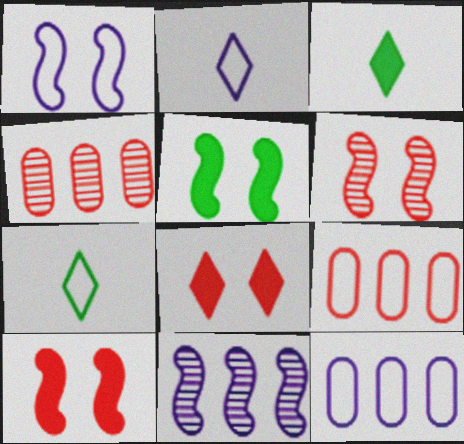[[1, 2, 12], 
[1, 3, 4], 
[1, 5, 6], 
[1, 7, 9], 
[2, 4, 5], 
[3, 6, 12]]